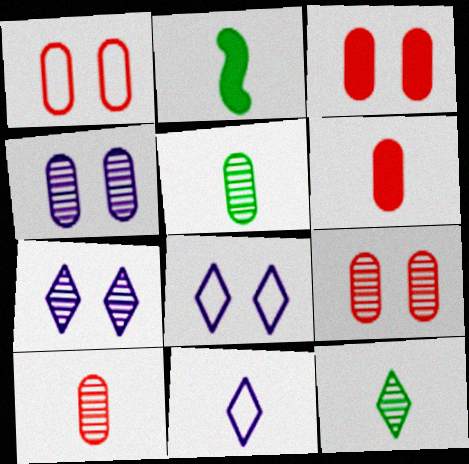[[1, 3, 9], 
[2, 10, 11]]